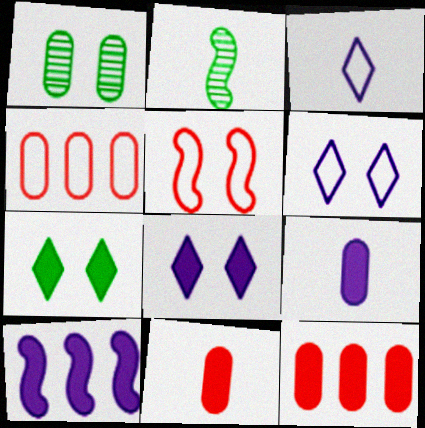[[1, 4, 9], 
[1, 5, 8], 
[2, 3, 11], 
[2, 4, 8], 
[2, 5, 10], 
[2, 6, 12], 
[7, 10, 11], 
[8, 9, 10]]